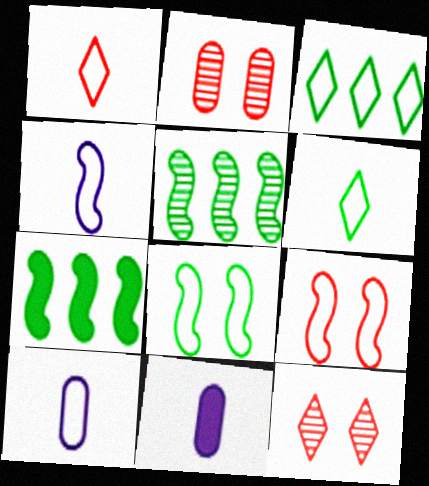[[3, 9, 10], 
[7, 10, 12]]